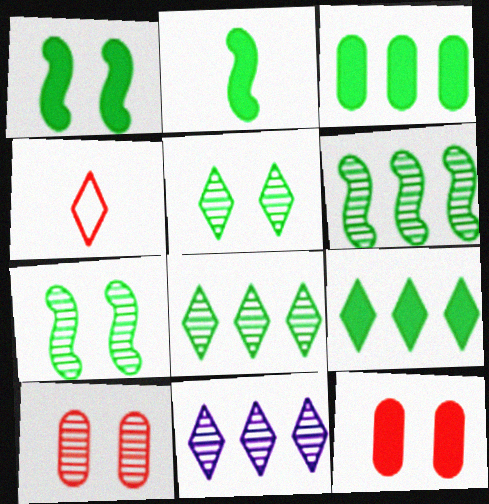[]